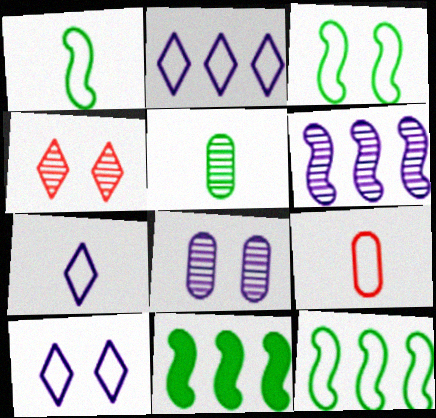[[1, 3, 12], 
[1, 7, 9], 
[2, 3, 9], 
[2, 7, 10], 
[4, 5, 6], 
[9, 10, 12]]